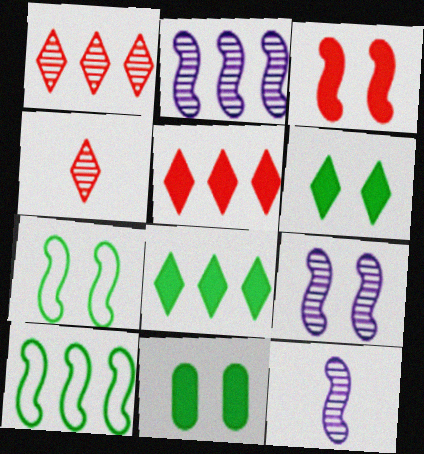[[2, 9, 12], 
[3, 7, 9], 
[3, 10, 12]]